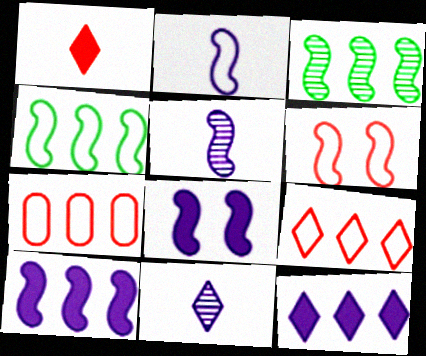[[2, 4, 6], 
[3, 7, 12]]